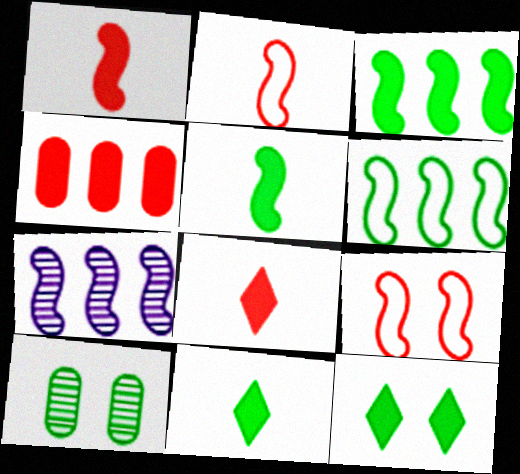[[5, 7, 9], 
[6, 10, 11]]